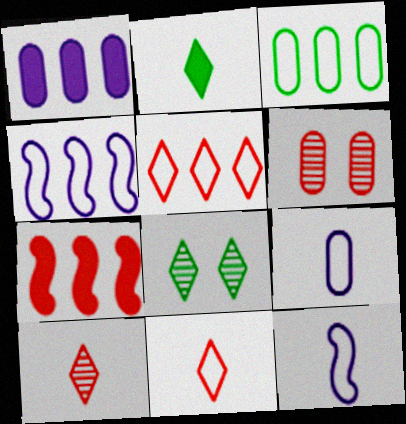[[2, 4, 6], 
[3, 4, 5], 
[6, 7, 11], 
[7, 8, 9]]